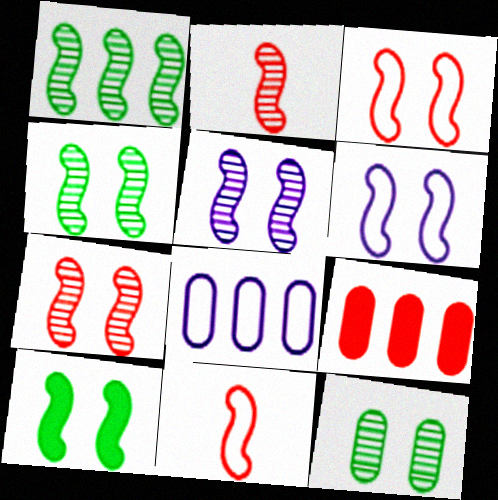[[1, 2, 5], 
[3, 5, 10], 
[4, 5, 7], 
[6, 7, 10]]